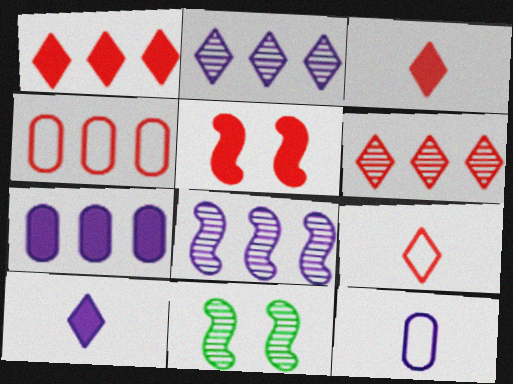[[1, 11, 12], 
[4, 10, 11], 
[7, 9, 11]]